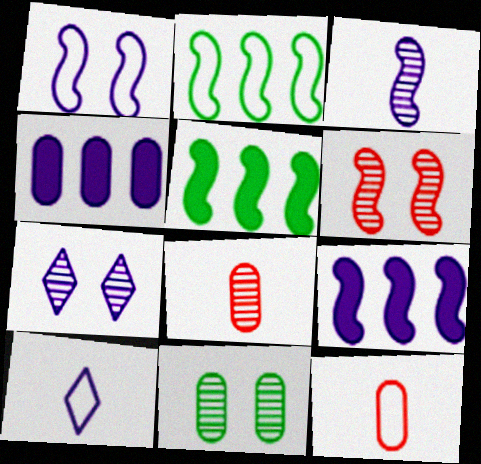[[1, 3, 9], 
[4, 11, 12], 
[5, 7, 12], 
[6, 7, 11]]